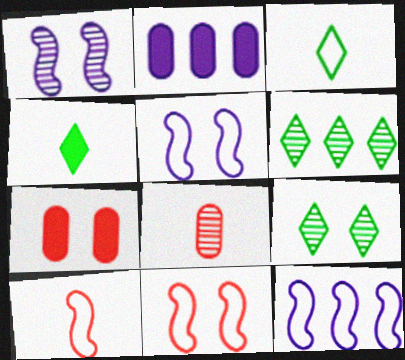[[1, 6, 8], 
[2, 9, 10], 
[5, 7, 9]]